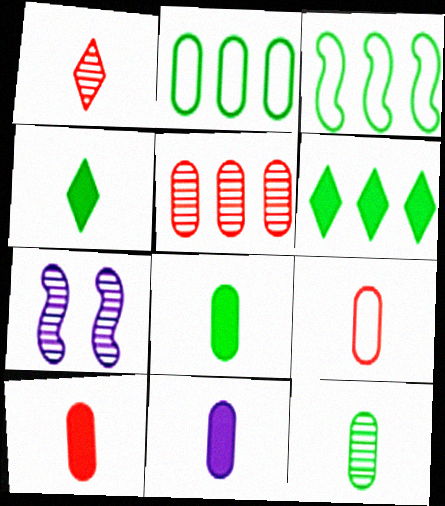[[6, 7, 9], 
[8, 10, 11], 
[9, 11, 12]]